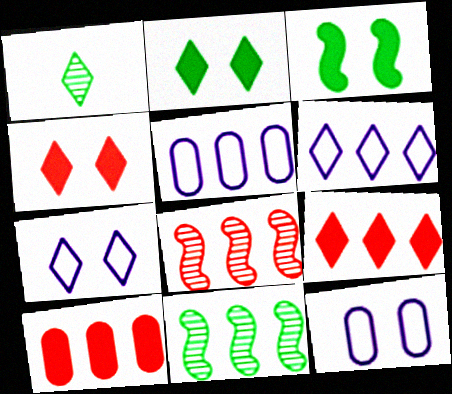[[1, 4, 6], 
[1, 7, 9], 
[5, 9, 11], 
[6, 10, 11]]